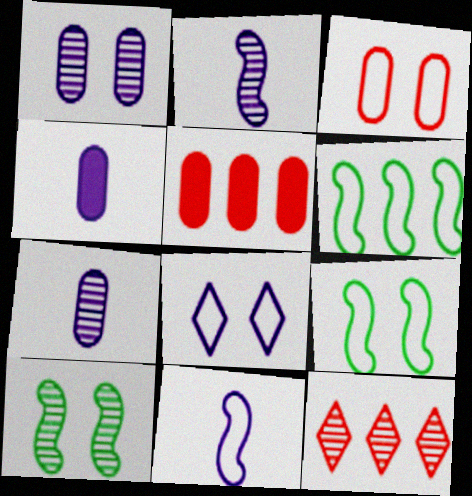[[3, 8, 9], 
[4, 9, 12], 
[7, 10, 12]]